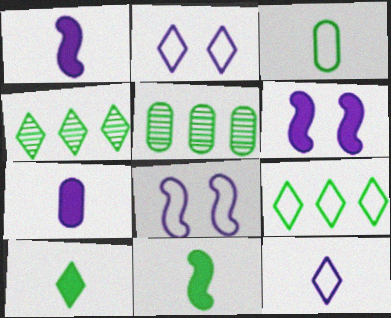[]